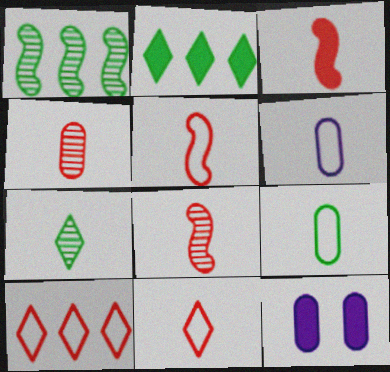[[1, 11, 12], 
[2, 3, 12], 
[3, 4, 11], 
[3, 5, 8], 
[3, 6, 7]]